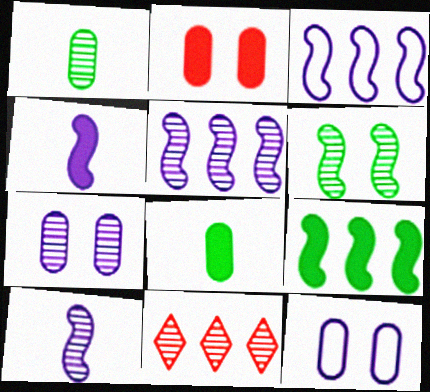[]